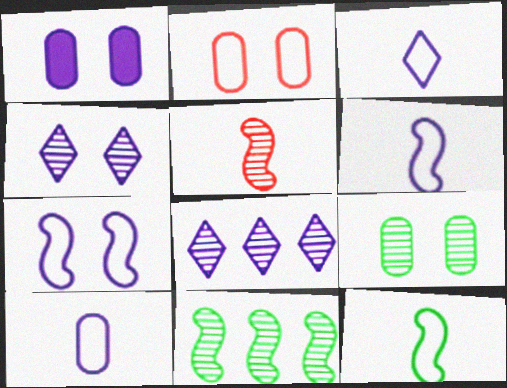[[1, 2, 9], 
[1, 4, 7], 
[1, 6, 8], 
[3, 6, 10], 
[5, 8, 9]]